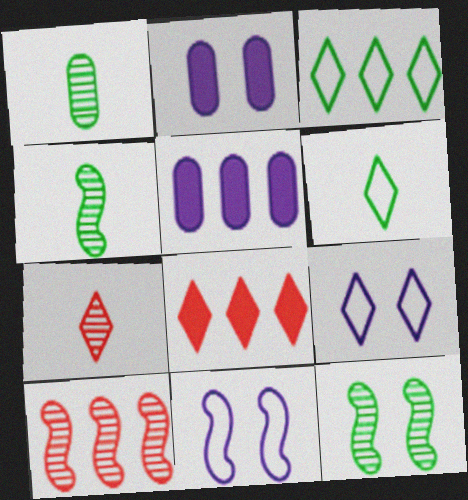[[1, 8, 11], 
[2, 6, 10], 
[3, 5, 10]]